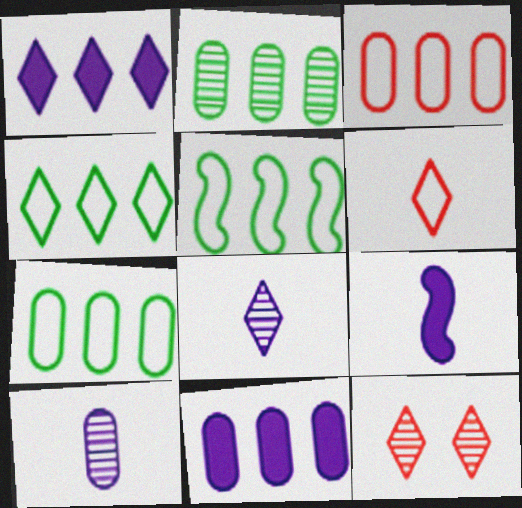[[2, 3, 11], 
[4, 5, 7], 
[7, 9, 12]]